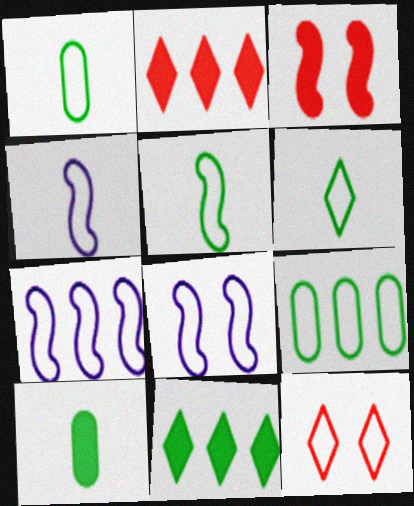[[1, 5, 6], 
[1, 7, 12], 
[4, 7, 8], 
[4, 9, 12]]